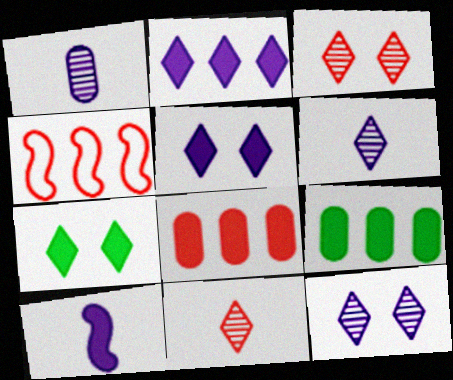[[1, 4, 7], 
[7, 8, 10]]